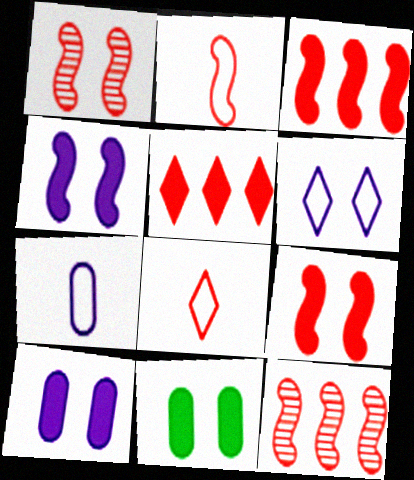[[1, 2, 3], 
[1, 6, 11], 
[2, 9, 12]]